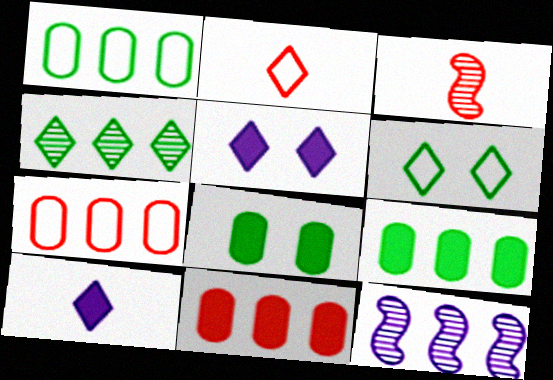[[1, 3, 5], 
[2, 4, 5], 
[2, 8, 12]]